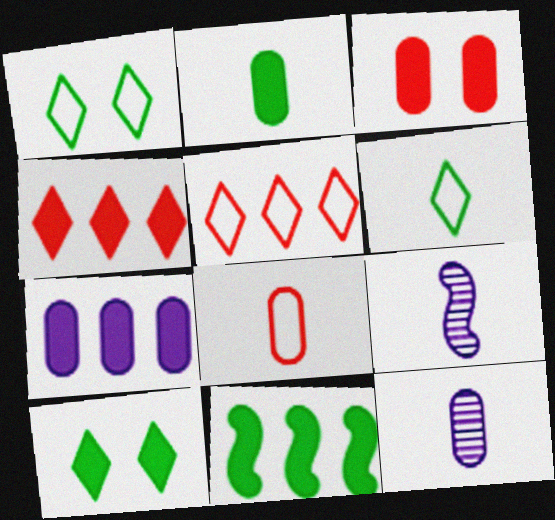[[2, 3, 7], 
[2, 8, 12], 
[2, 10, 11], 
[4, 7, 11]]